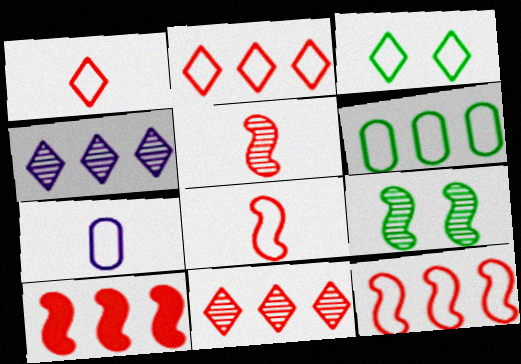[[3, 7, 12], 
[4, 6, 10]]